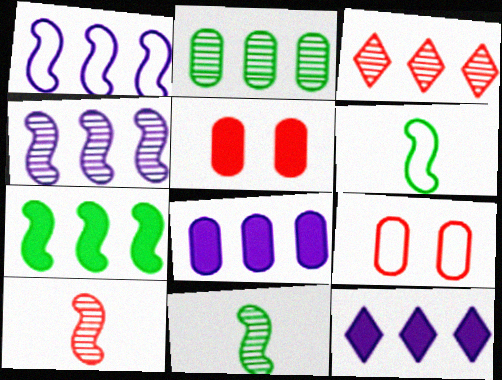[[2, 3, 4], 
[9, 11, 12]]